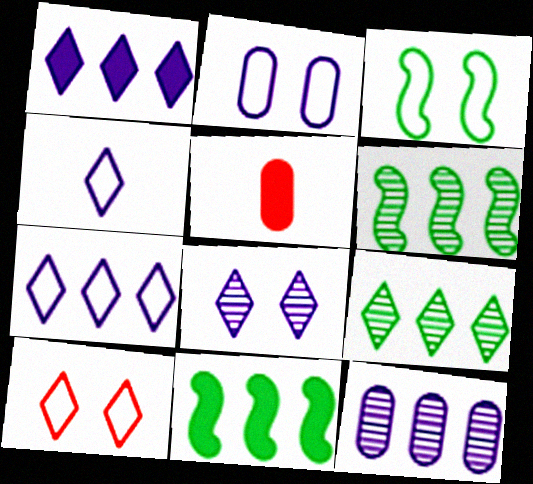[[1, 4, 8], 
[2, 3, 10]]